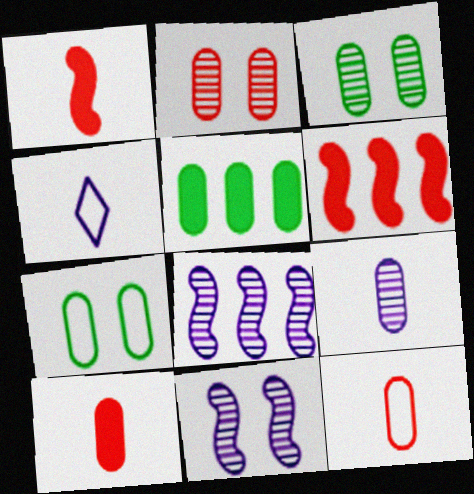[[3, 4, 6]]